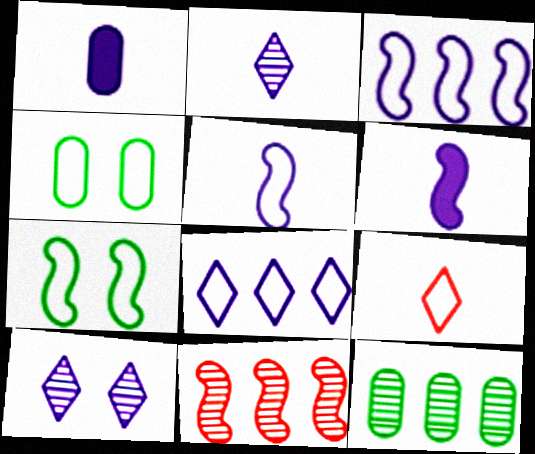[[1, 2, 5], 
[1, 3, 10], 
[3, 4, 9], 
[6, 7, 11]]